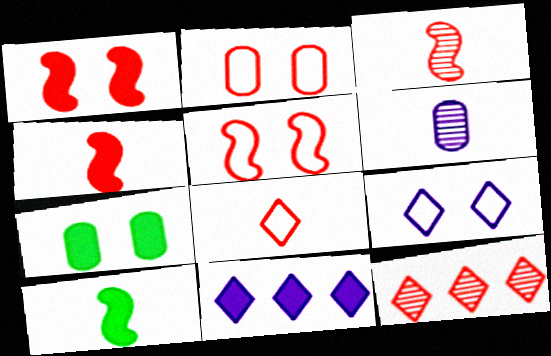[[2, 4, 12], 
[4, 7, 11], 
[6, 8, 10]]